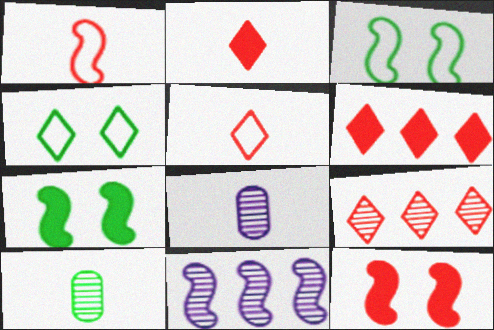[[1, 7, 11], 
[3, 6, 8]]